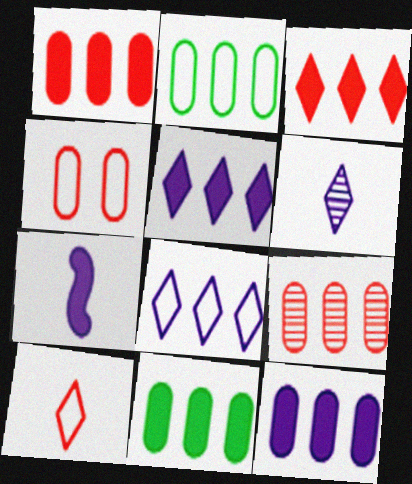[[1, 11, 12], 
[2, 9, 12]]